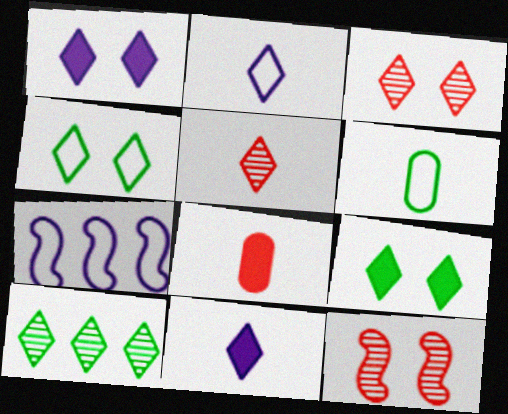[[1, 3, 4]]